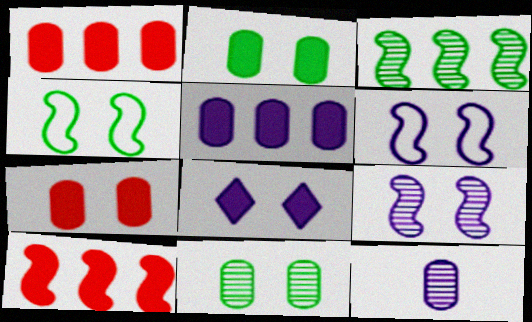[]